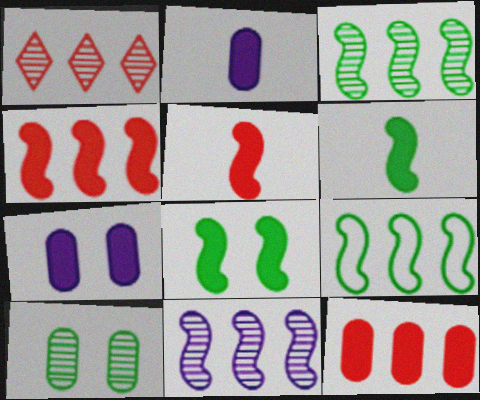[[4, 9, 11]]